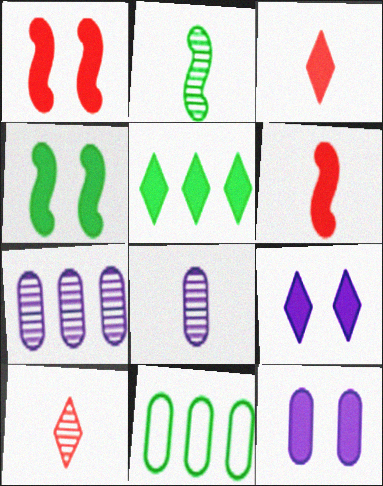[[2, 8, 10], 
[3, 5, 9], 
[5, 6, 12]]